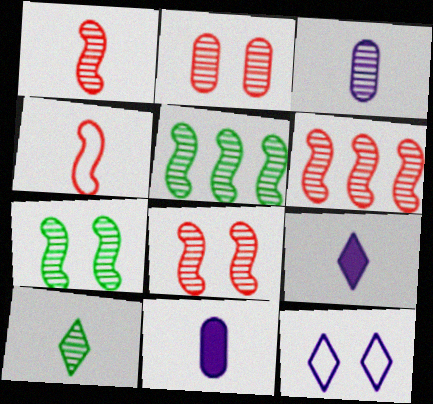[[1, 3, 10], 
[1, 6, 8], 
[4, 10, 11]]